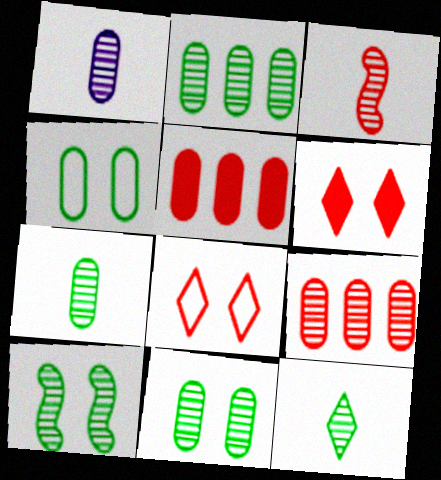[[1, 3, 12], 
[1, 4, 5], 
[1, 9, 11], 
[2, 7, 11], 
[2, 10, 12], 
[3, 5, 8]]